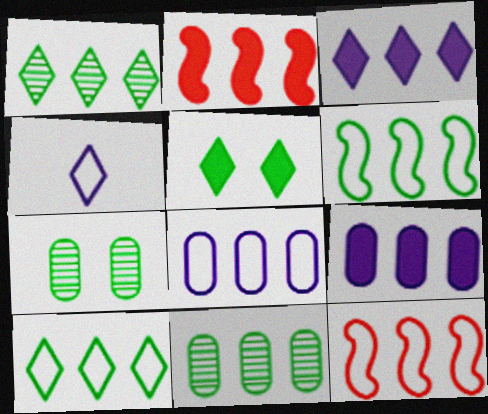[[1, 2, 8], 
[1, 9, 12], 
[2, 4, 7], 
[3, 11, 12], 
[8, 10, 12]]